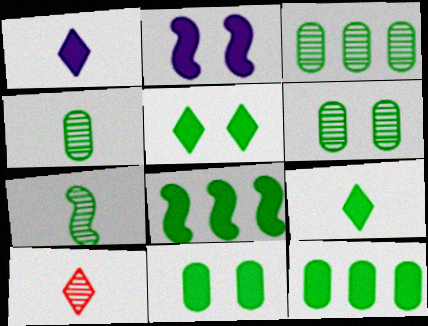[[3, 4, 6], 
[8, 9, 11]]